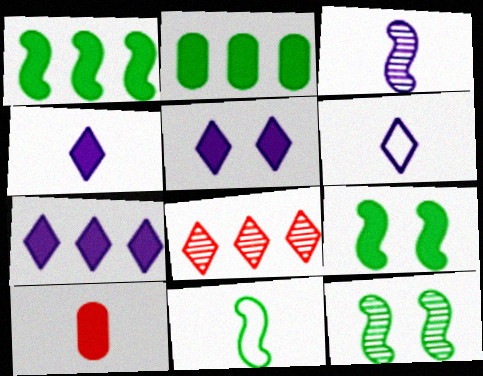[[1, 5, 10], 
[1, 11, 12], 
[4, 5, 7], 
[7, 9, 10]]